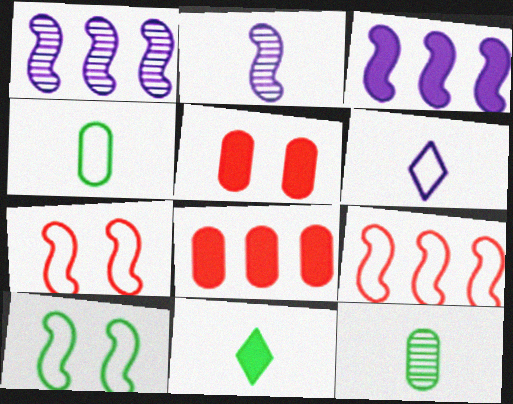[[3, 5, 11]]